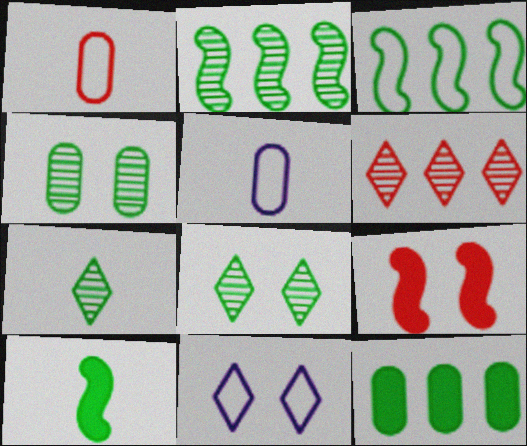[[1, 3, 11], 
[1, 6, 9], 
[2, 4, 7], 
[4, 9, 11]]